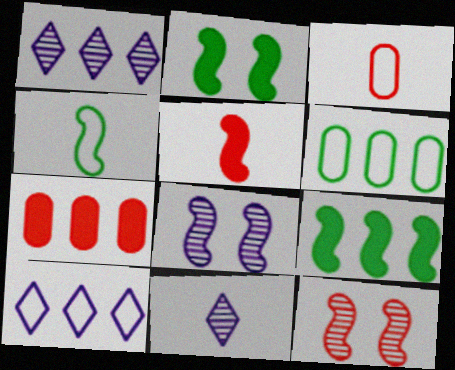[[1, 2, 3]]